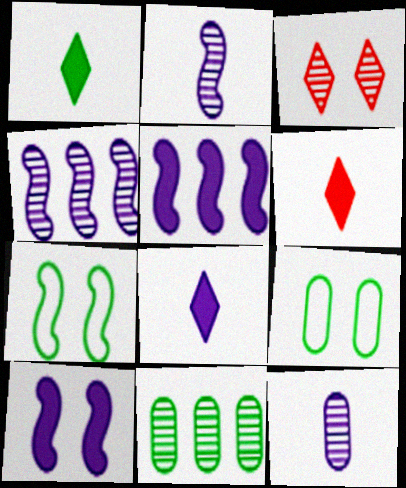[[1, 6, 8], 
[1, 7, 11], 
[2, 3, 11], 
[3, 9, 10], 
[4, 6, 9]]